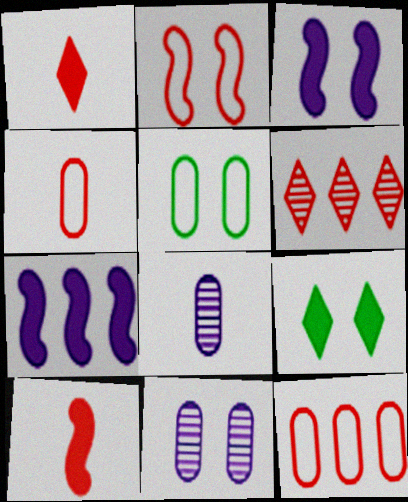[[2, 9, 11]]